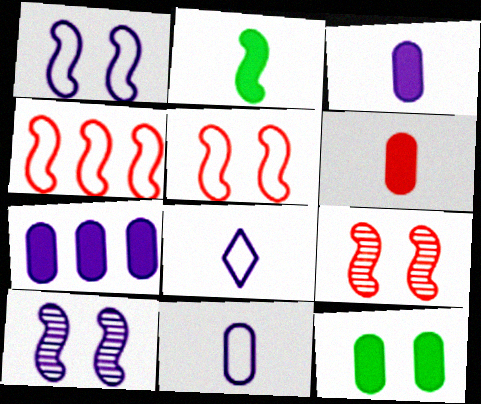[[2, 4, 10], 
[6, 7, 12], 
[7, 8, 10]]